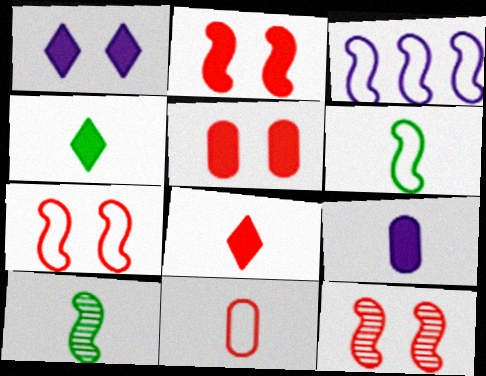[[2, 3, 10], 
[2, 7, 12], 
[3, 6, 7]]